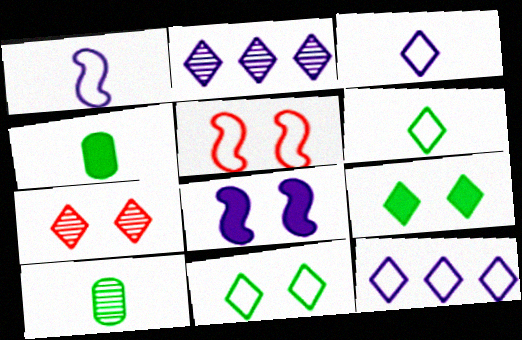[[2, 4, 5]]